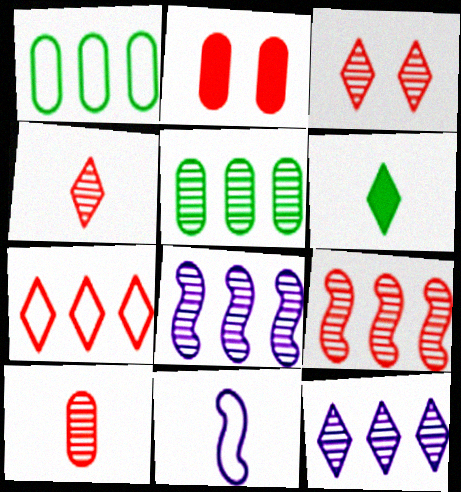[[3, 9, 10], 
[5, 9, 12], 
[6, 10, 11]]